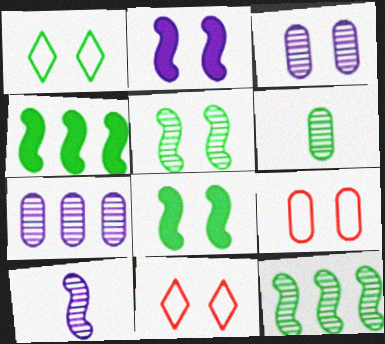[[1, 4, 6], 
[3, 8, 11]]